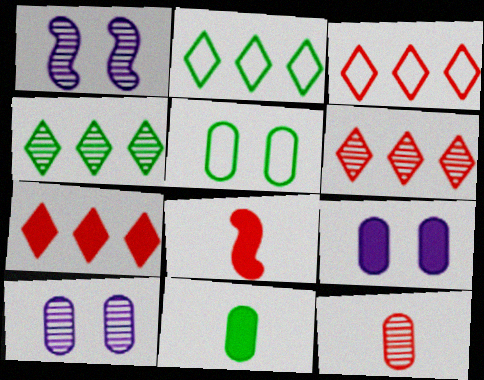[[1, 3, 11], 
[1, 4, 12], 
[2, 8, 10], 
[3, 6, 7]]